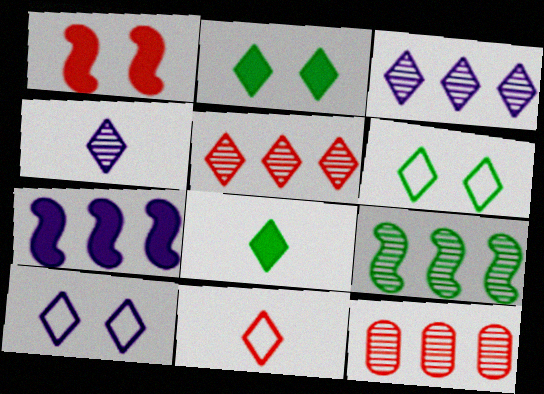[[1, 11, 12], 
[2, 3, 11], 
[3, 9, 12], 
[4, 8, 11], 
[5, 8, 10]]